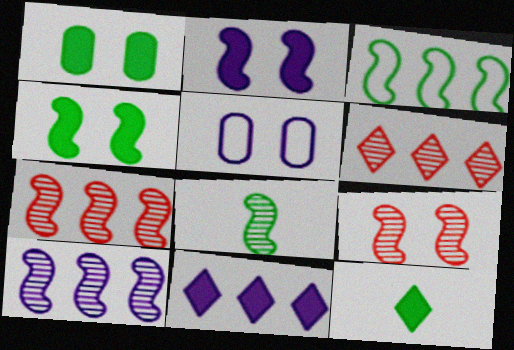[[3, 4, 8], 
[5, 7, 12], 
[8, 9, 10]]